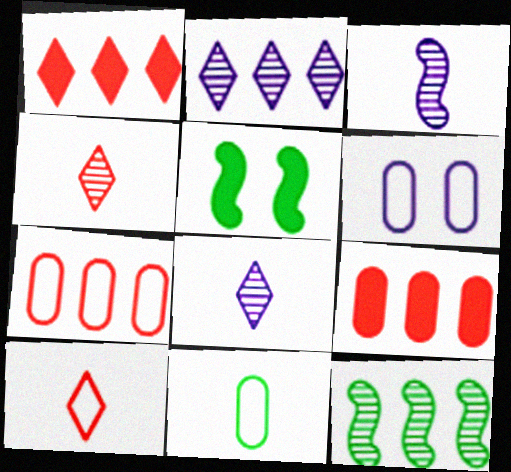[[5, 7, 8], 
[6, 7, 11]]